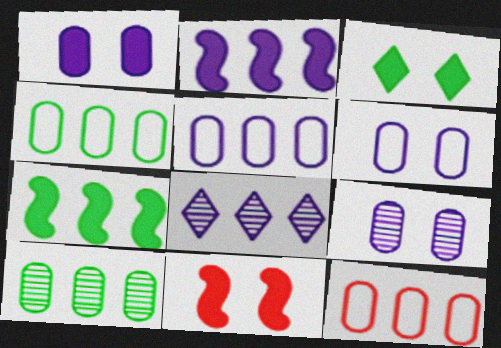[[1, 3, 11], 
[1, 6, 9], 
[2, 5, 8], 
[4, 5, 12], 
[7, 8, 12]]